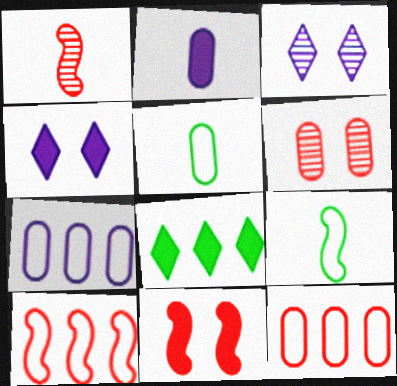[[1, 10, 11], 
[2, 8, 11]]